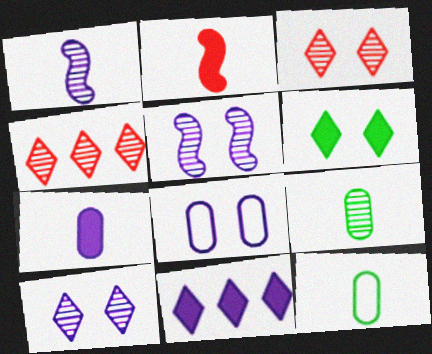[[1, 8, 11], 
[4, 5, 9]]